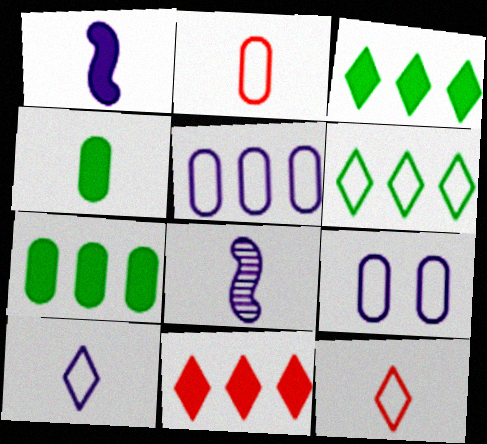[[4, 8, 12]]